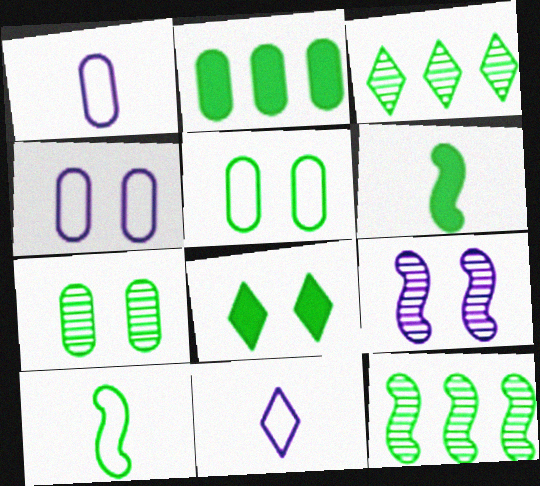[[2, 6, 8], 
[3, 5, 6]]